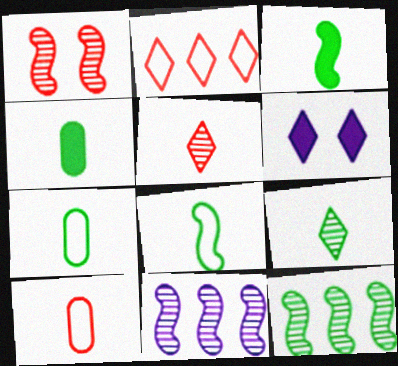[[2, 6, 9], 
[3, 7, 9], 
[4, 8, 9], 
[6, 10, 12]]